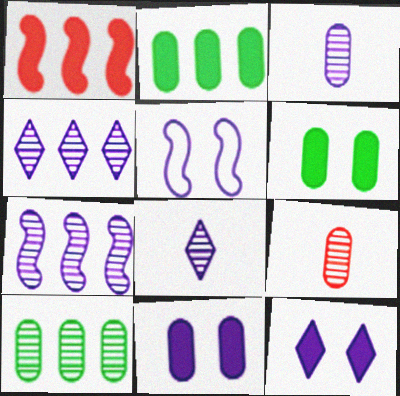[]